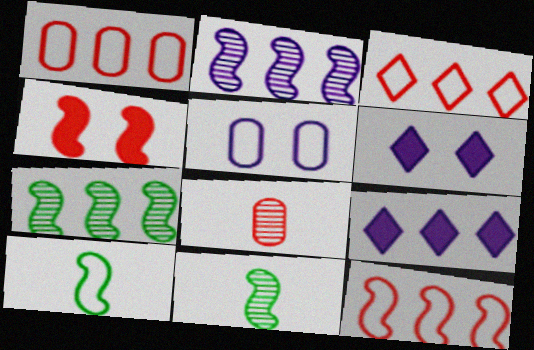[[1, 3, 12], 
[1, 6, 11], 
[1, 7, 9], 
[2, 4, 10], 
[3, 4, 8], 
[3, 5, 10]]